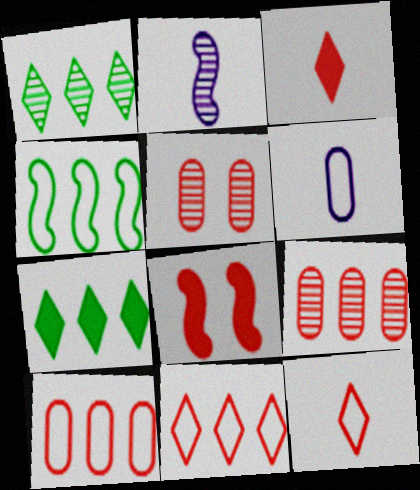[[1, 2, 5], 
[1, 6, 8], 
[2, 4, 8], 
[8, 9, 12]]